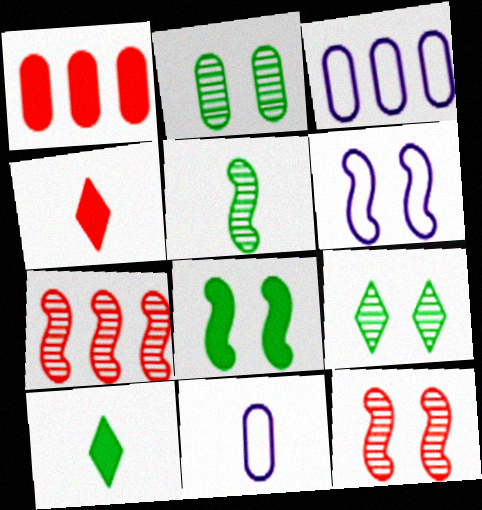[[1, 2, 11], 
[3, 10, 12], 
[4, 5, 11], 
[6, 8, 12]]